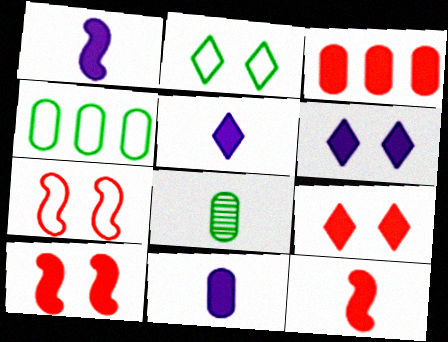[[1, 5, 11], 
[3, 9, 12]]